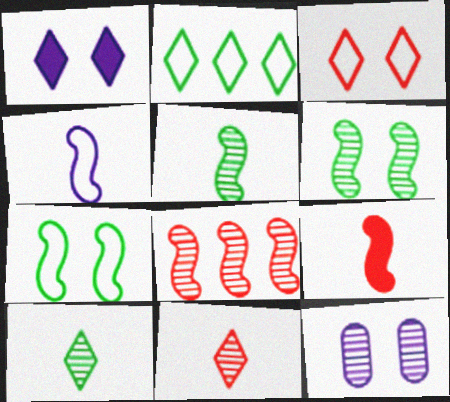[[1, 2, 11], 
[2, 9, 12], 
[4, 5, 9], 
[8, 10, 12]]